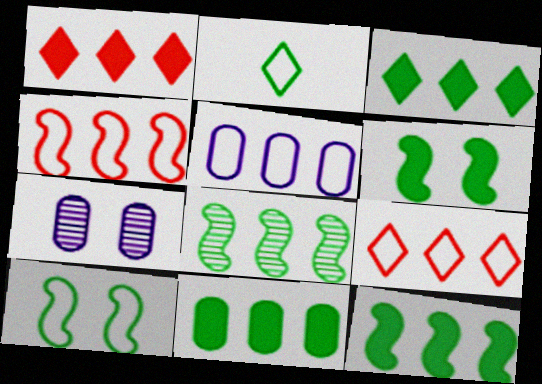[[1, 5, 8], 
[3, 11, 12]]